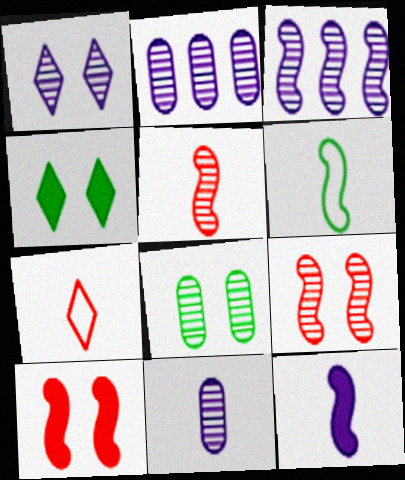[[1, 3, 11], 
[1, 8, 9], 
[3, 6, 10], 
[5, 6, 12]]